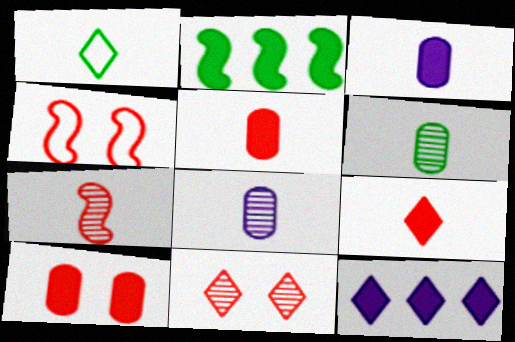[[1, 3, 7], 
[1, 11, 12], 
[4, 6, 12], 
[4, 10, 11]]